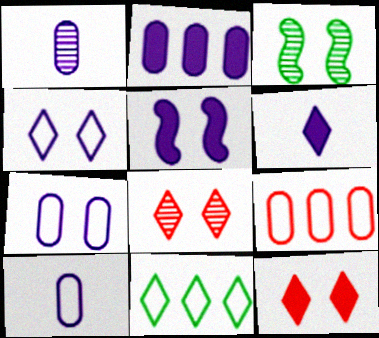[[1, 2, 7], 
[2, 5, 6], 
[3, 6, 9], 
[3, 7, 12], 
[6, 8, 11]]